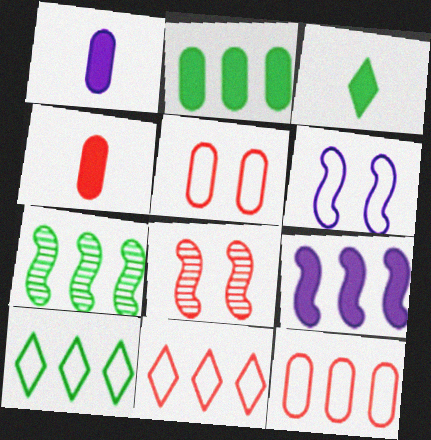[[1, 8, 10], 
[2, 7, 10], 
[4, 8, 11]]